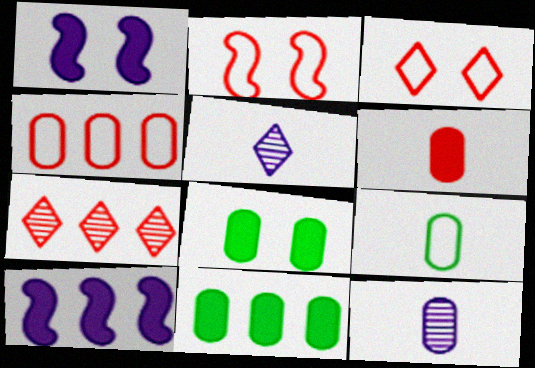[[1, 7, 9], 
[2, 5, 11], 
[2, 6, 7], 
[4, 8, 12], 
[6, 9, 12]]